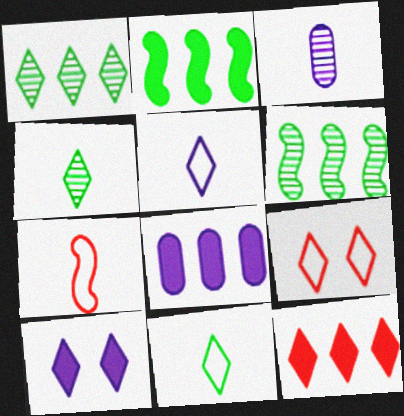[[2, 3, 9], 
[2, 8, 12]]